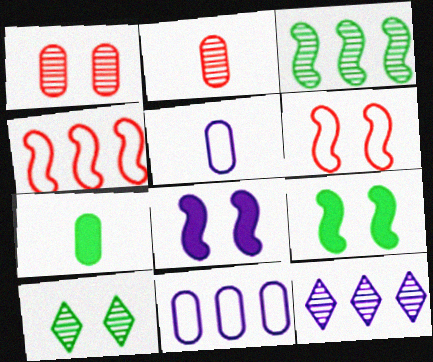[[1, 7, 11], 
[2, 5, 7], 
[5, 8, 12], 
[6, 7, 12]]